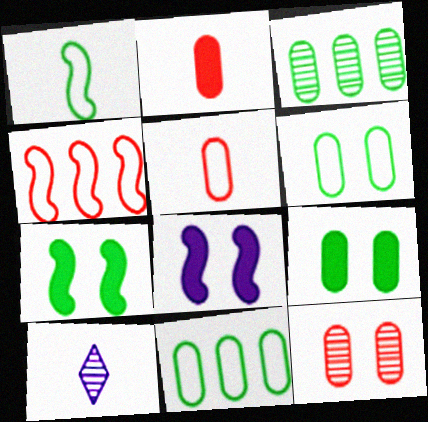[[1, 2, 10], 
[4, 9, 10]]